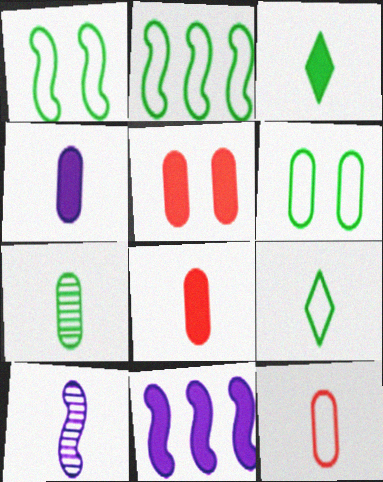[[2, 6, 9], 
[3, 5, 11], 
[3, 10, 12], 
[4, 7, 12], 
[8, 9, 10]]